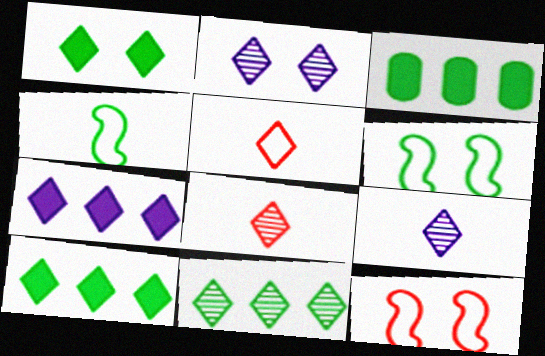[[2, 5, 10], 
[2, 8, 11], 
[3, 9, 12]]